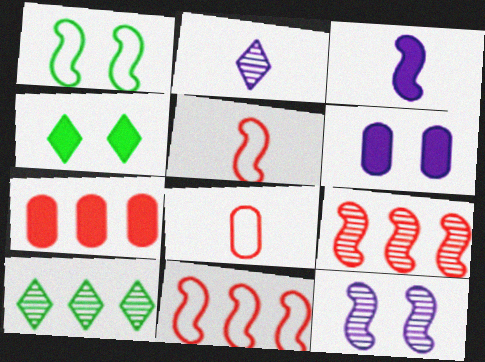[[1, 2, 7], 
[1, 3, 9], 
[3, 4, 7], 
[5, 6, 10]]